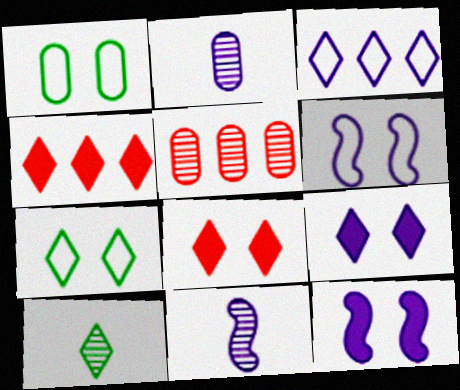[[1, 4, 11], 
[2, 3, 12], 
[3, 8, 10]]